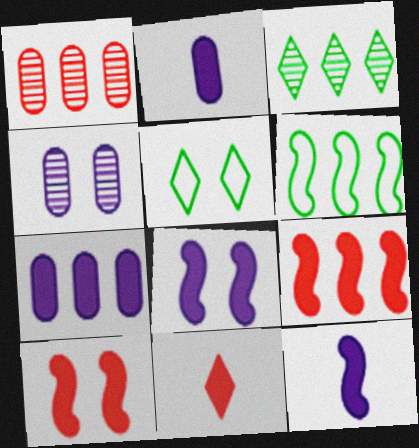[[1, 5, 12], 
[4, 5, 10], 
[4, 6, 11]]